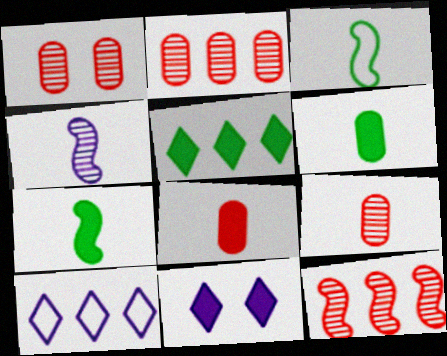[[1, 2, 9], 
[1, 7, 10], 
[2, 3, 11]]